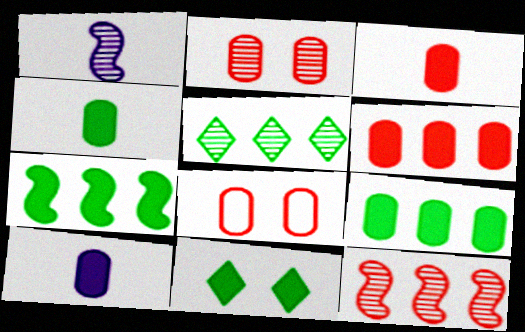[[1, 2, 5], 
[3, 4, 10], 
[4, 7, 11]]